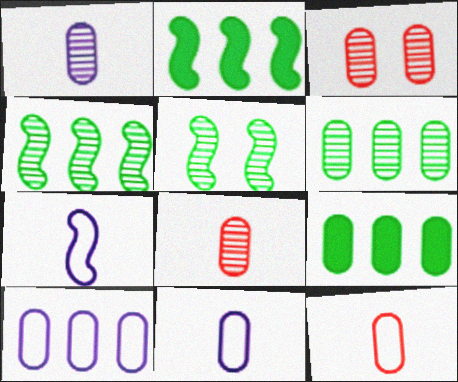[[1, 3, 6], 
[3, 9, 11]]